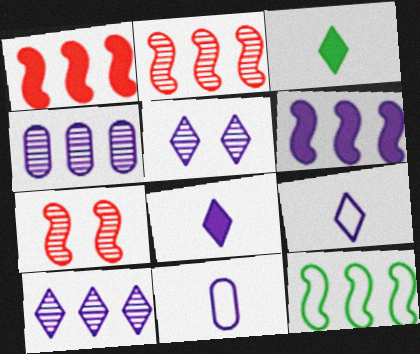[[2, 6, 12], 
[5, 6, 11]]